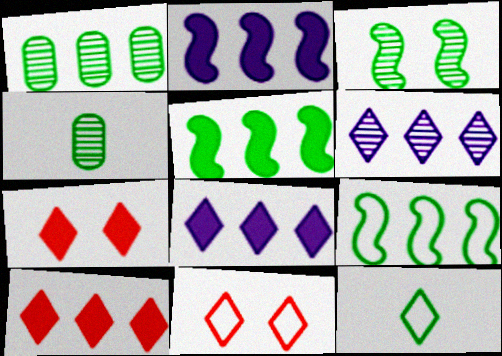[[2, 4, 11], 
[6, 7, 12]]